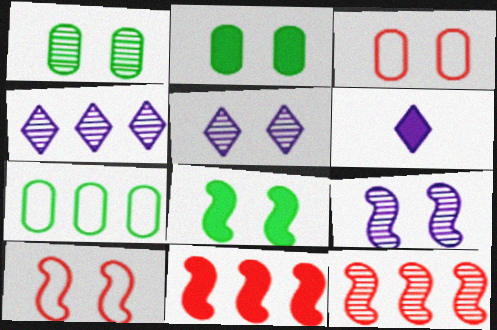[[2, 5, 10], 
[2, 6, 11], 
[3, 5, 8], 
[4, 7, 11], 
[8, 9, 10]]